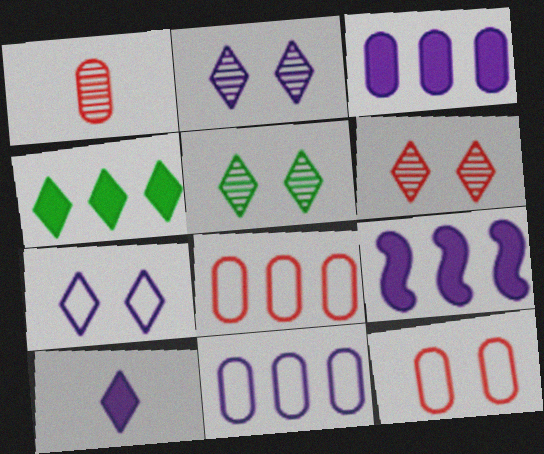[[2, 5, 6]]